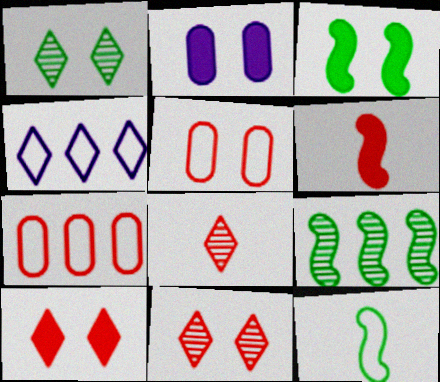[[2, 3, 10], 
[3, 9, 12], 
[4, 5, 12], 
[6, 7, 11]]